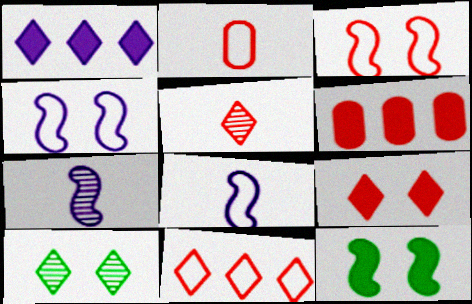[[2, 3, 11], 
[3, 5, 6], 
[5, 9, 11], 
[6, 8, 10]]